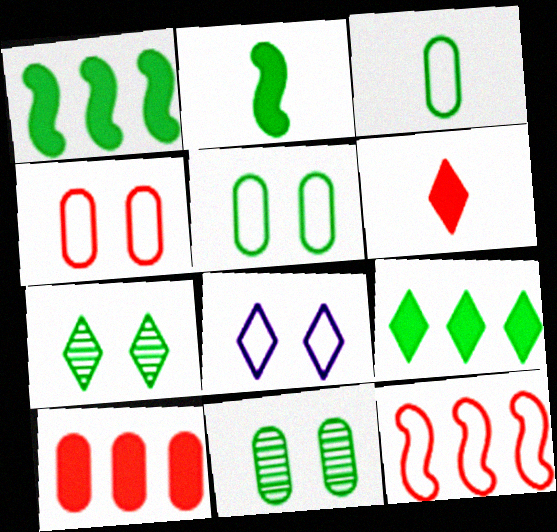[[1, 3, 7], 
[3, 8, 12]]